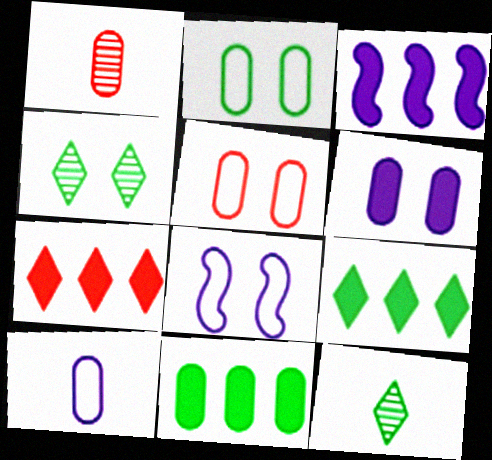[[1, 8, 9], 
[3, 5, 12], 
[3, 7, 11]]